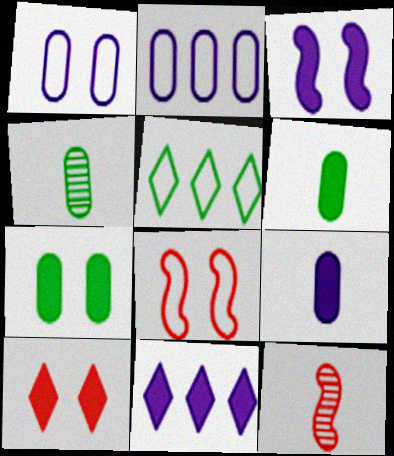[[3, 7, 10], 
[3, 9, 11], 
[4, 8, 11]]